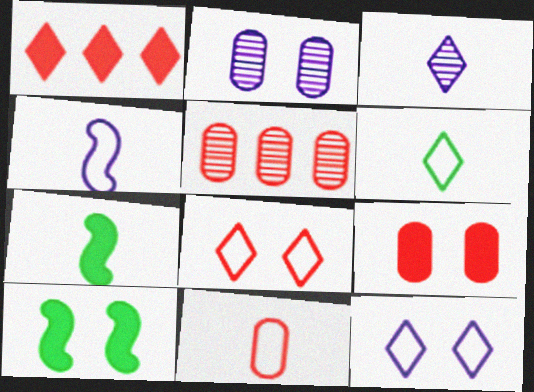[[2, 8, 10], 
[3, 7, 11], 
[4, 6, 11], 
[5, 7, 12], 
[5, 9, 11]]